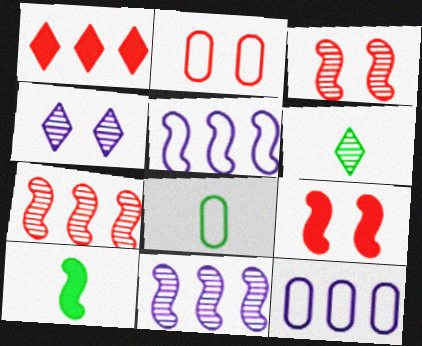[[2, 8, 12], 
[3, 5, 10], 
[6, 8, 10], 
[6, 9, 12]]